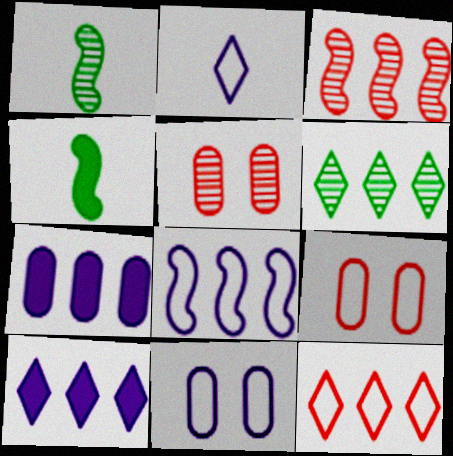[[1, 9, 10], 
[2, 8, 11], 
[6, 10, 12]]